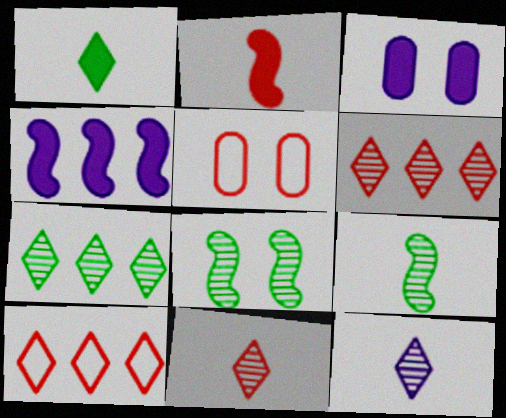[[2, 5, 6], 
[3, 9, 10]]